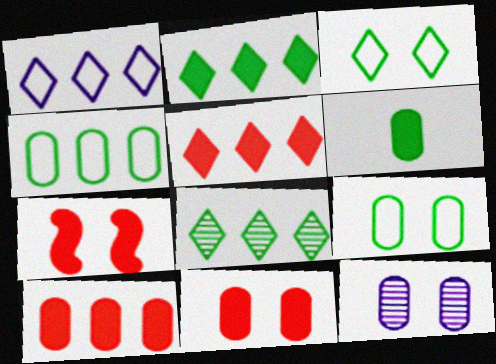[[1, 5, 8], 
[3, 7, 12], 
[9, 11, 12]]